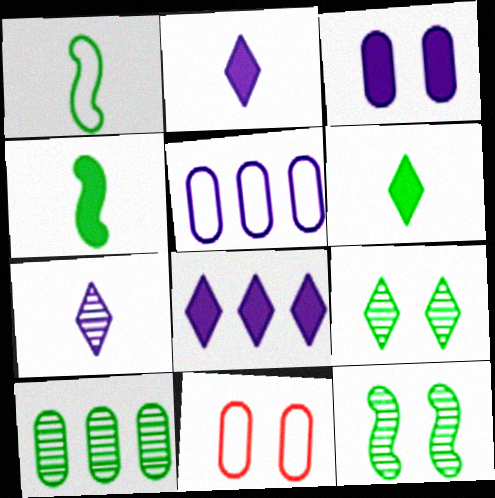[]